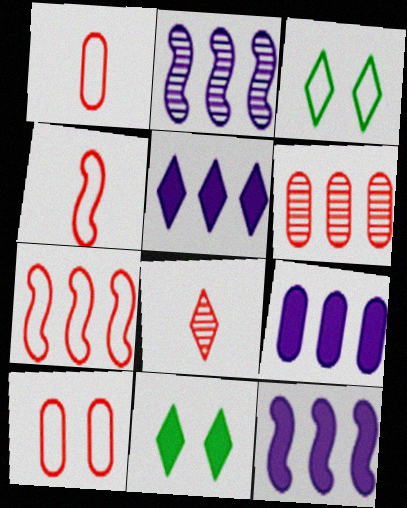[[1, 2, 11], 
[3, 5, 8], 
[5, 9, 12]]